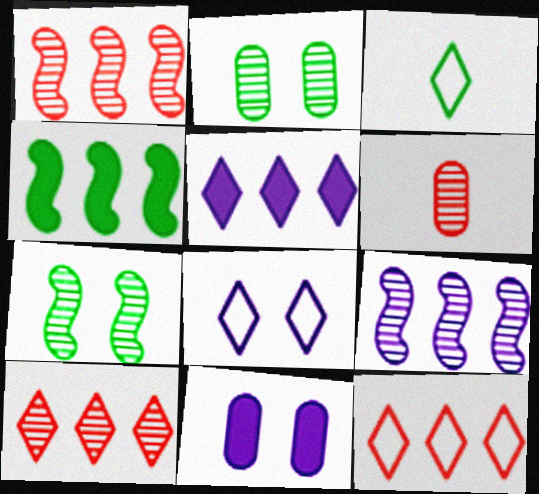[[1, 3, 11], 
[2, 3, 4], 
[3, 8, 12], 
[4, 6, 8]]